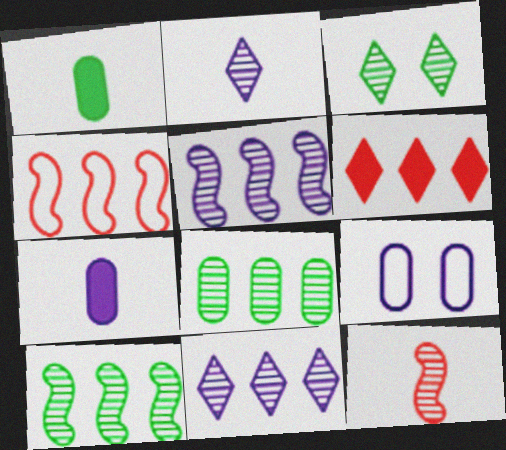[[3, 4, 7]]